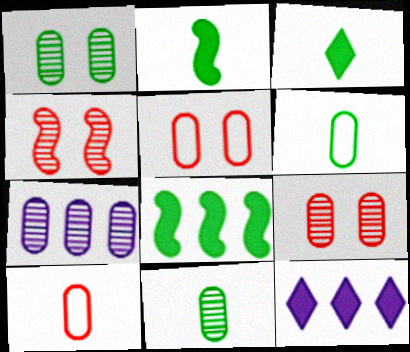[[4, 6, 12], 
[7, 9, 11]]